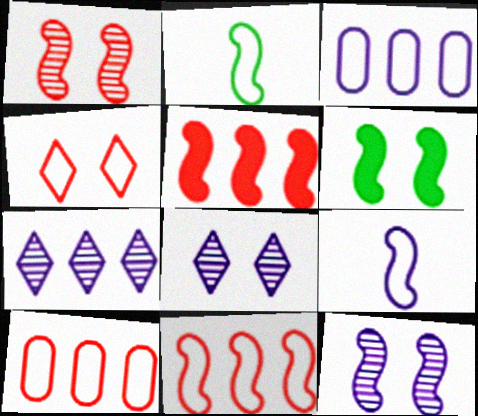[[2, 3, 4], 
[2, 5, 12]]